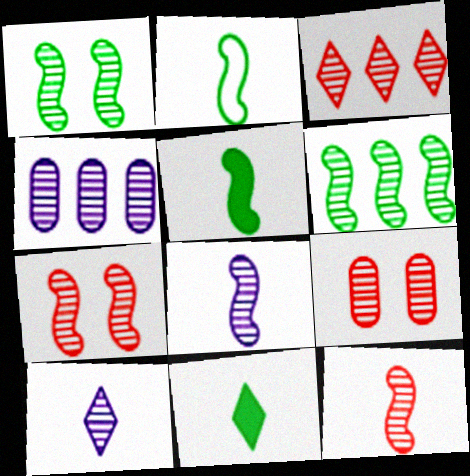[[3, 4, 6], 
[3, 9, 12], 
[6, 7, 8], 
[6, 9, 10]]